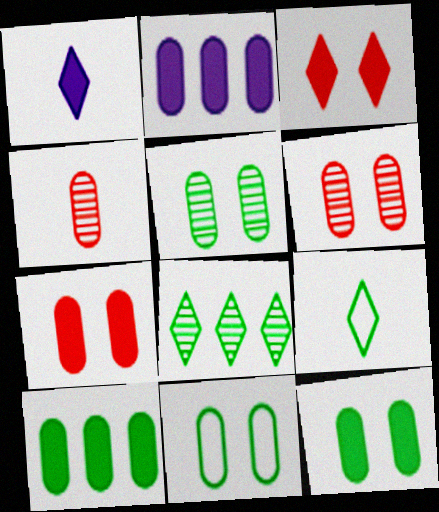[[2, 4, 11], 
[5, 11, 12]]